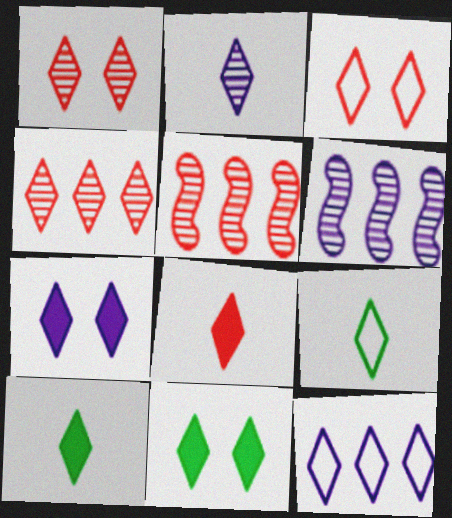[[1, 10, 12], 
[2, 7, 12], 
[2, 8, 9], 
[3, 4, 8], 
[3, 9, 12], 
[4, 7, 9]]